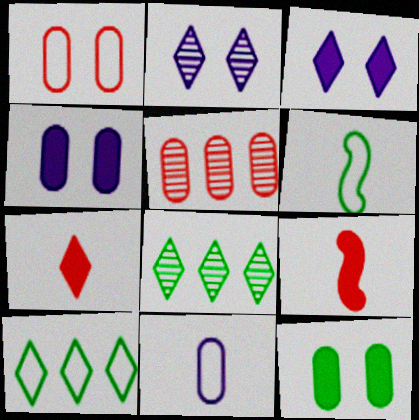[[2, 7, 10], 
[3, 5, 6], 
[5, 11, 12], 
[6, 8, 12]]